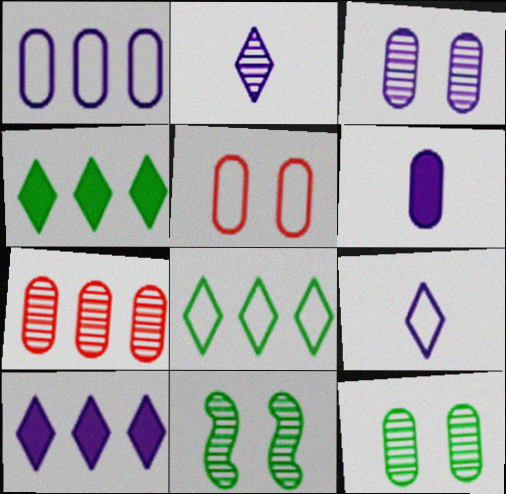[[1, 3, 6], 
[2, 7, 11]]